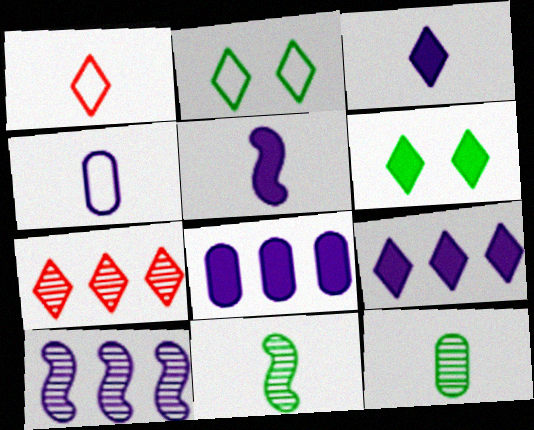[[1, 5, 12], 
[2, 3, 7]]